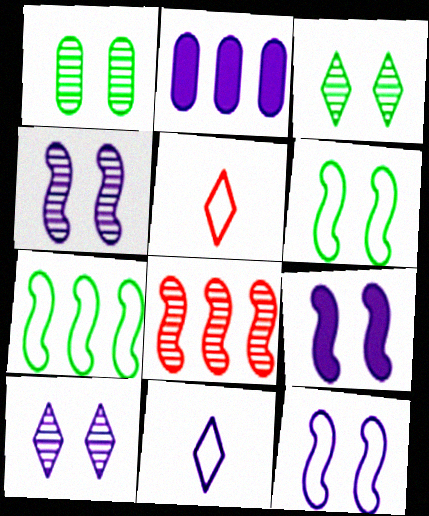[[2, 4, 11], 
[4, 9, 12]]